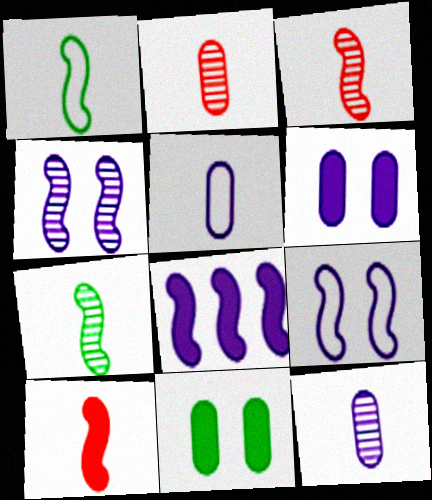[]